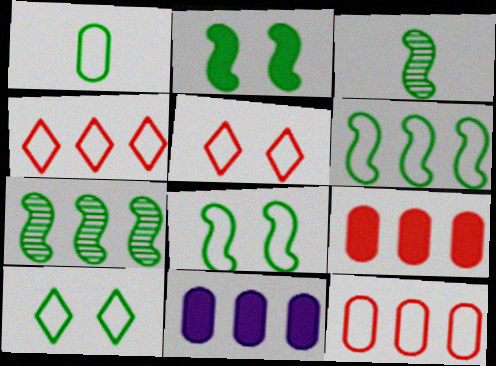[[1, 6, 10], 
[2, 3, 6], 
[3, 5, 11], 
[4, 7, 11]]